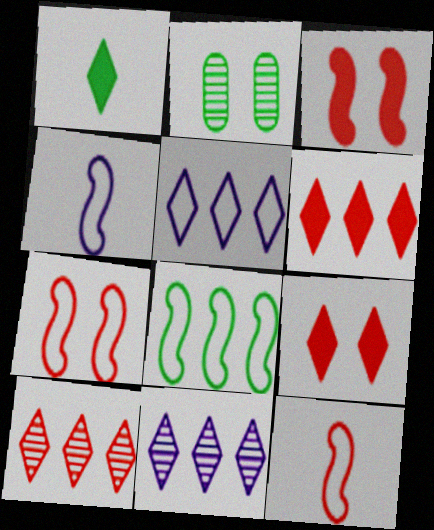[[1, 2, 8], 
[2, 4, 6], 
[4, 7, 8]]